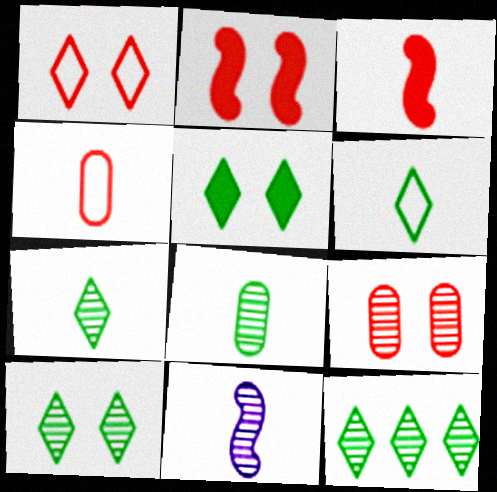[[1, 2, 9], 
[5, 6, 12], 
[7, 10, 12], 
[9, 11, 12]]